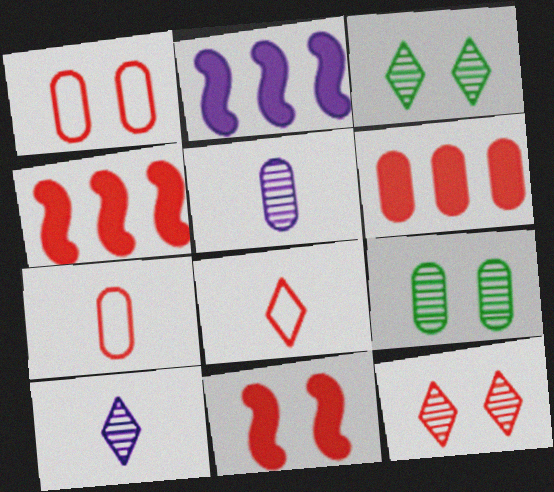[[1, 11, 12], 
[2, 3, 7], 
[2, 8, 9], 
[4, 7, 12]]